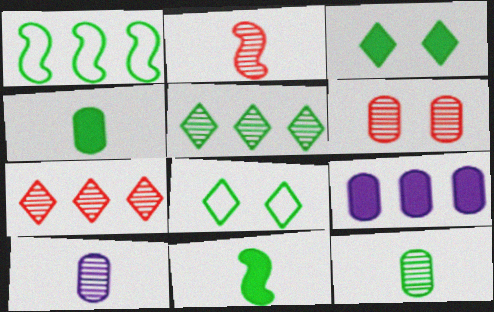[[1, 3, 12], 
[1, 7, 9], 
[2, 6, 7], 
[2, 8, 9]]